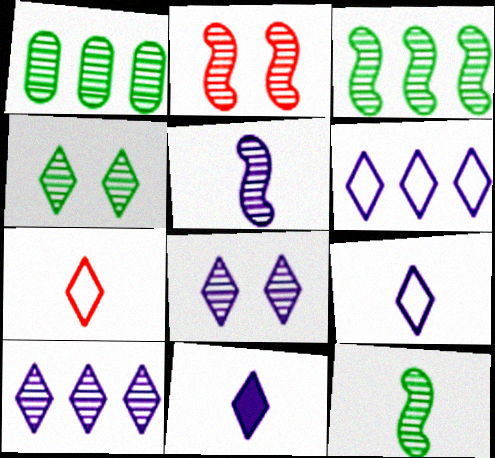[[1, 4, 12], 
[2, 3, 5], 
[6, 8, 11]]